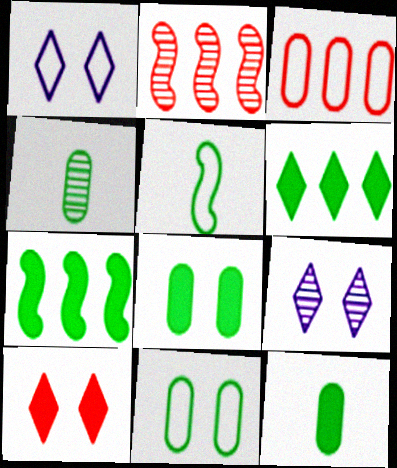[[1, 2, 12], 
[1, 3, 5], 
[2, 4, 9]]